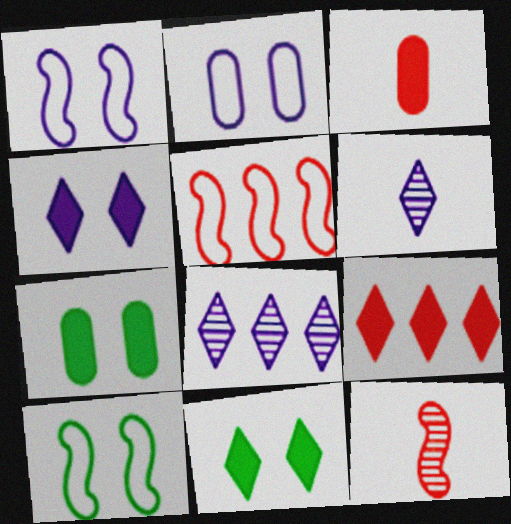[[3, 8, 10], 
[5, 6, 7]]